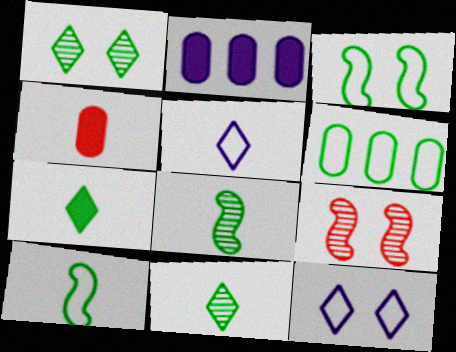[[4, 5, 8]]